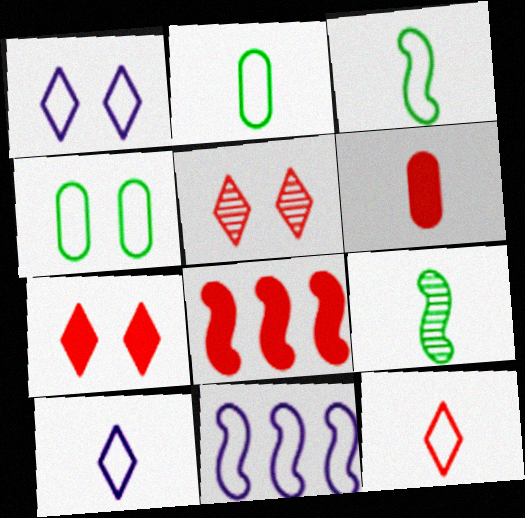[[4, 11, 12], 
[6, 7, 8], 
[6, 9, 10]]